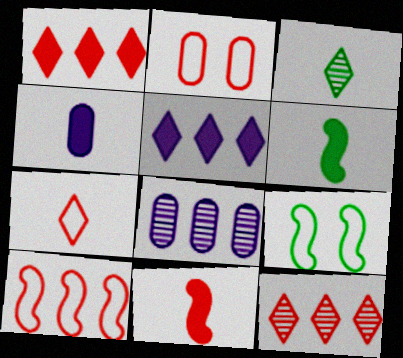[[2, 7, 10], 
[2, 11, 12], 
[4, 9, 12]]